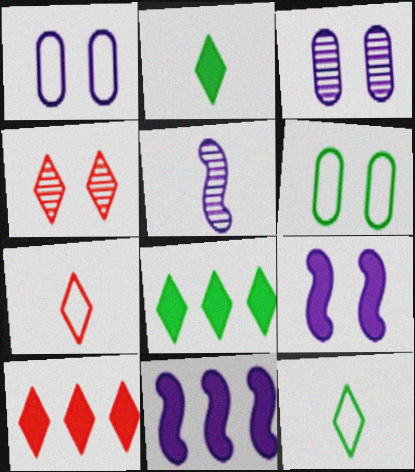[[4, 6, 9], 
[4, 7, 10], 
[5, 6, 10]]